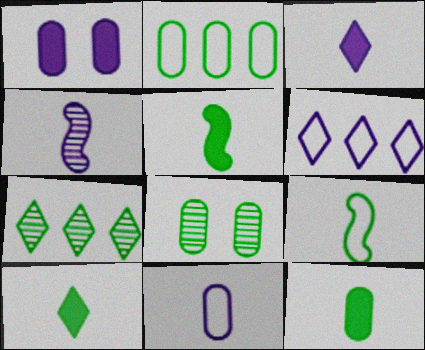[[1, 4, 6], 
[2, 8, 12], 
[3, 4, 11], 
[5, 10, 12]]